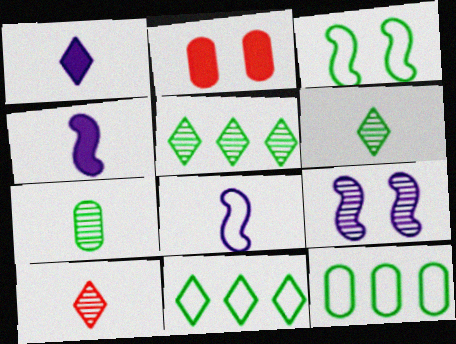[[2, 5, 8]]